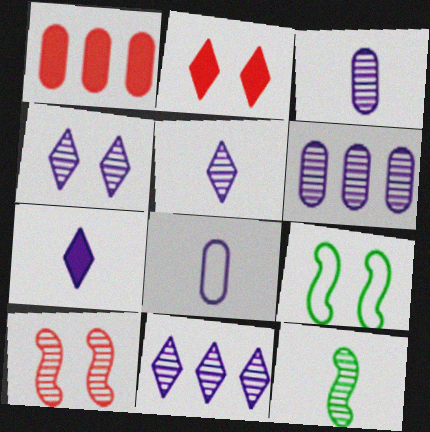[[1, 5, 9], 
[4, 5, 11]]